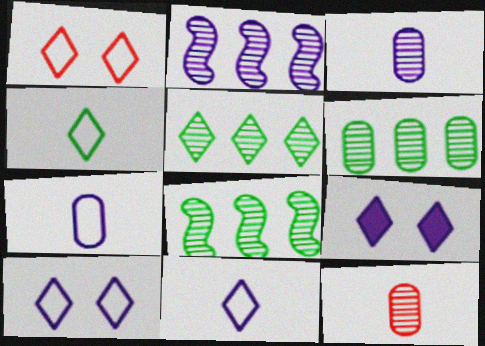[[2, 7, 9], 
[5, 6, 8]]